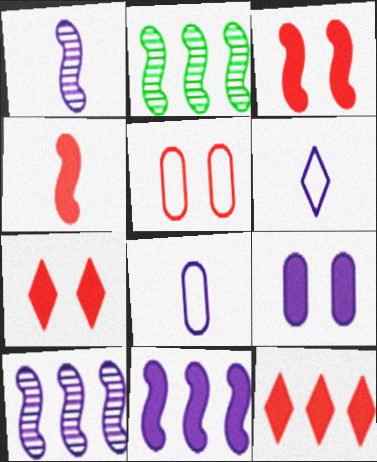[[2, 7, 8], 
[6, 9, 10]]